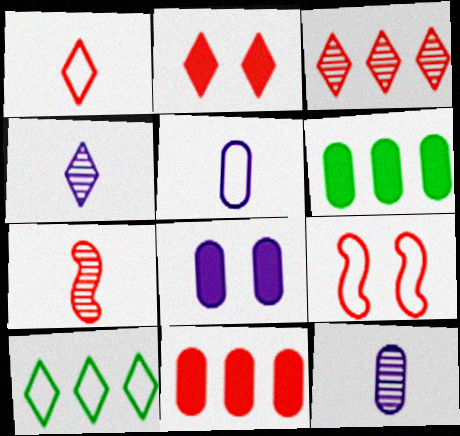[[1, 2, 3], 
[2, 4, 10], 
[4, 6, 9], 
[5, 9, 10], 
[7, 8, 10]]